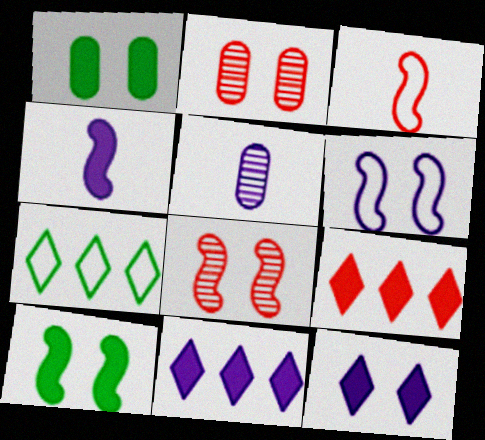[[1, 4, 9], 
[2, 3, 9], 
[2, 4, 7], 
[5, 6, 11], 
[6, 8, 10]]